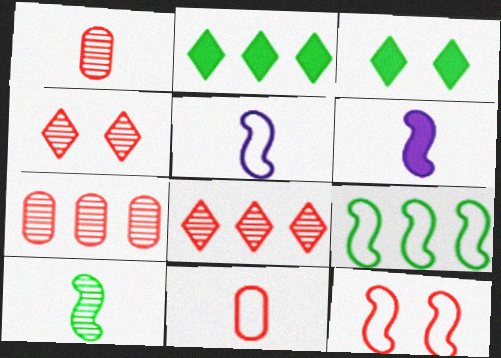[[3, 5, 7], 
[5, 9, 12]]